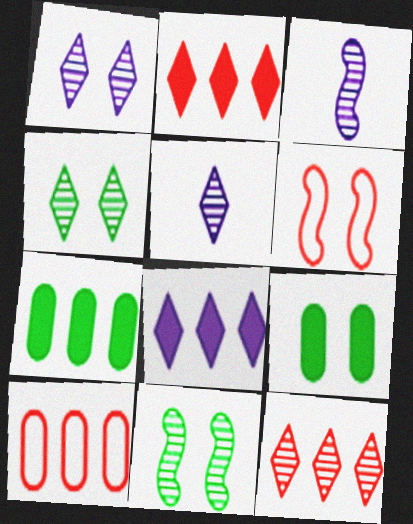[[1, 6, 9], 
[4, 5, 12], 
[5, 6, 7]]